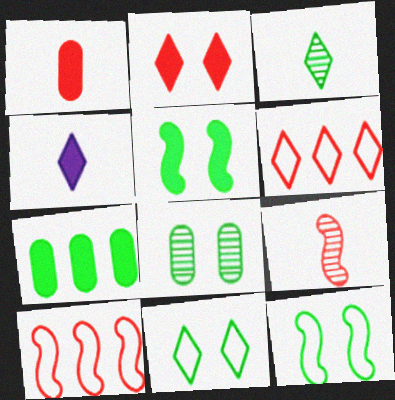[[3, 7, 12], 
[4, 8, 10], 
[5, 8, 11]]